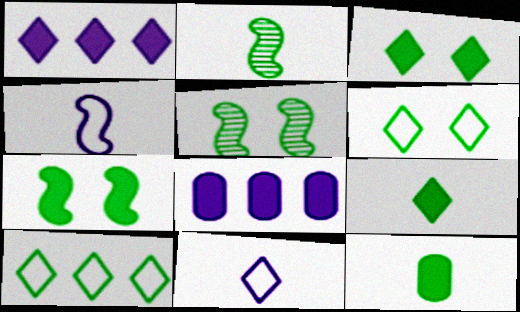[[5, 10, 12]]